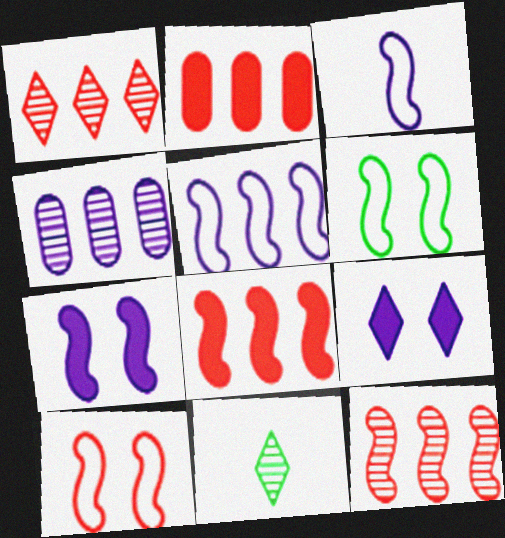[[3, 4, 9]]